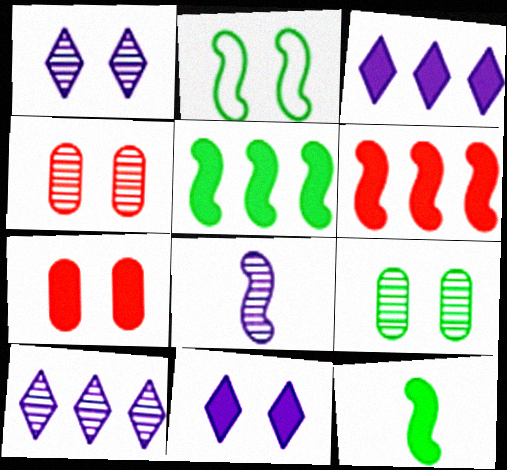[[1, 2, 7], 
[2, 4, 11], 
[2, 6, 8], 
[3, 7, 12]]